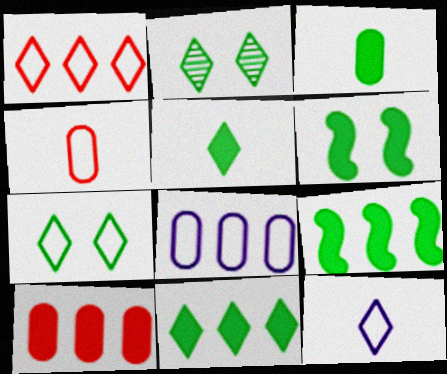[[1, 7, 12], 
[3, 6, 11]]